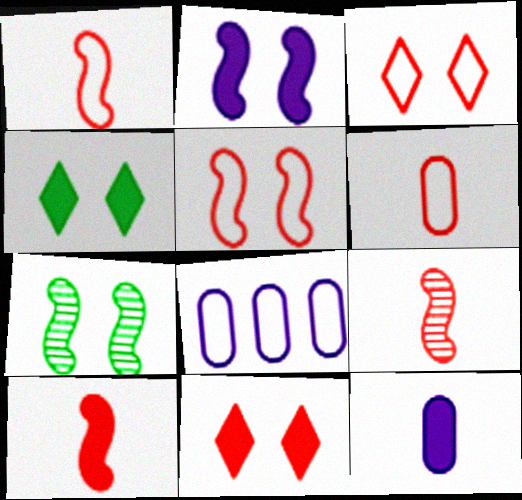[[1, 9, 10], 
[2, 5, 7], 
[4, 8, 9]]